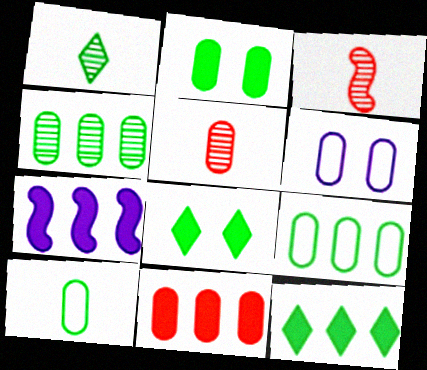[[2, 4, 10], 
[3, 6, 12], 
[7, 11, 12]]